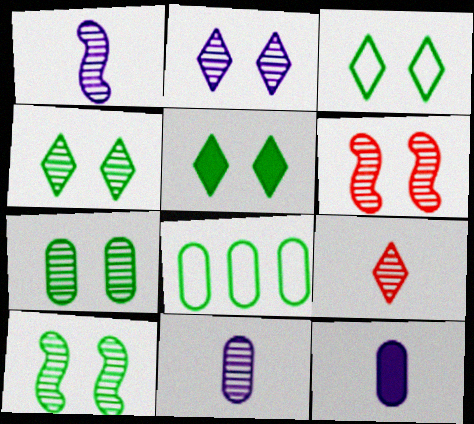[[2, 6, 7], 
[3, 4, 5], 
[4, 7, 10]]